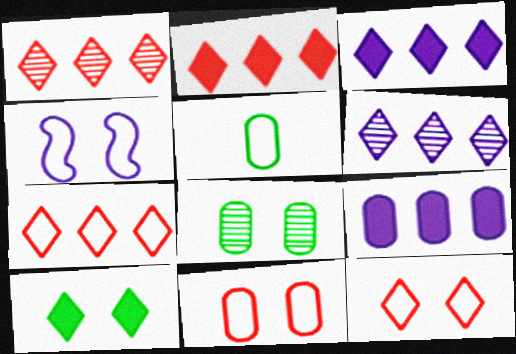[[1, 2, 7], 
[4, 5, 7]]